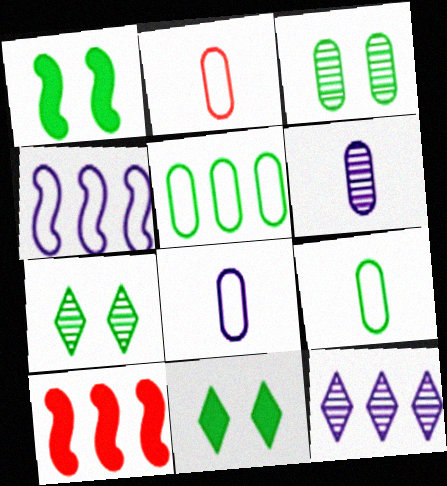[[1, 2, 12], 
[2, 8, 9], 
[5, 10, 12], 
[7, 8, 10]]